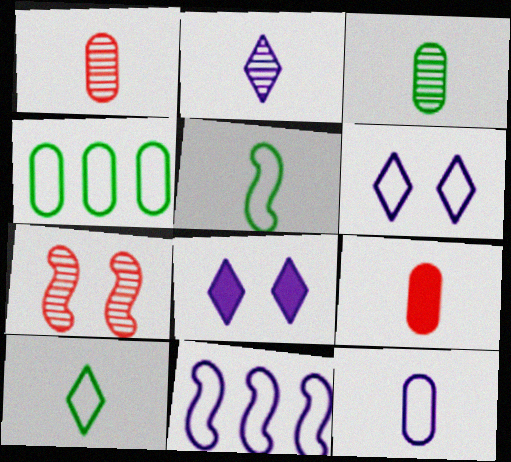[[2, 5, 9], 
[3, 9, 12], 
[6, 11, 12]]